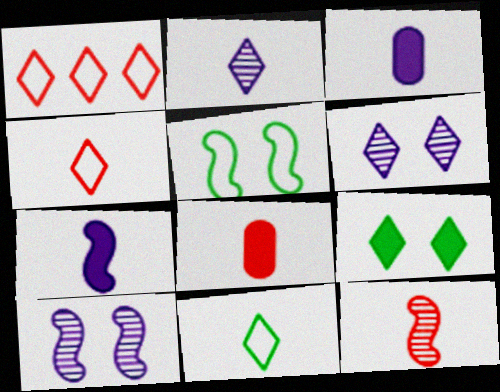[[1, 2, 9], 
[3, 11, 12], 
[4, 8, 12]]